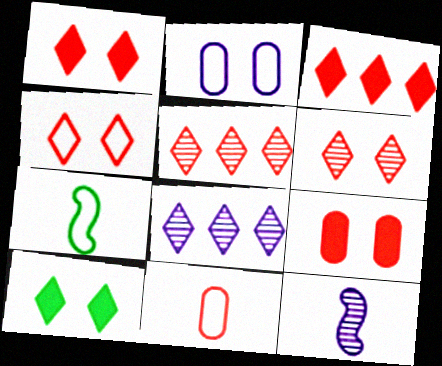[[1, 4, 6], 
[7, 8, 9]]